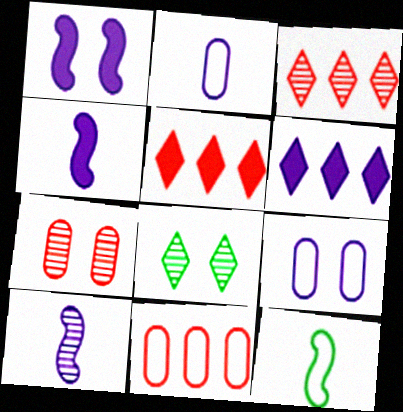[[4, 8, 11], 
[6, 7, 12], 
[6, 9, 10]]